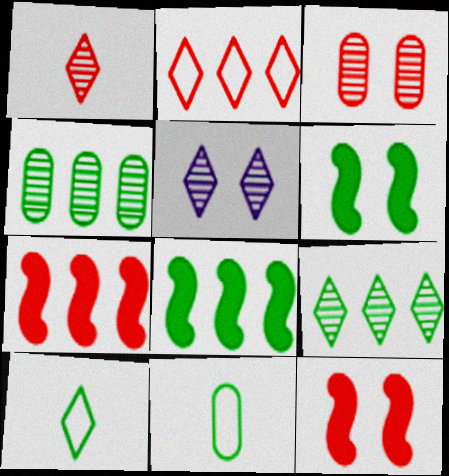[[1, 5, 9], 
[4, 6, 10], 
[5, 7, 11], 
[6, 9, 11]]